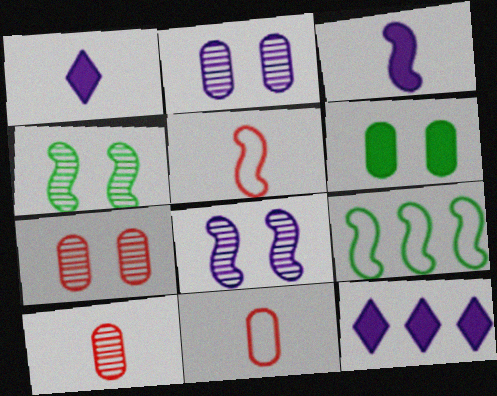[[1, 7, 9], 
[4, 11, 12]]